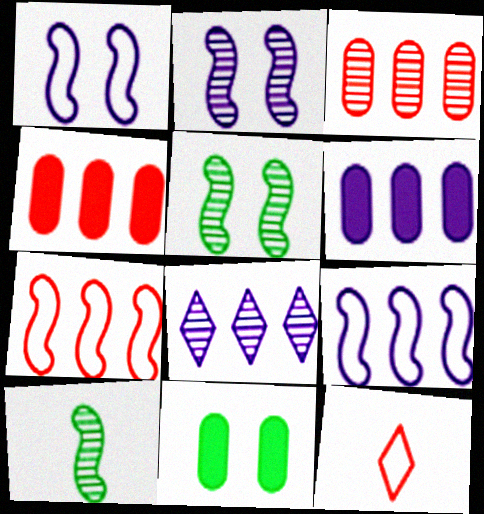[[5, 6, 12], 
[6, 8, 9]]